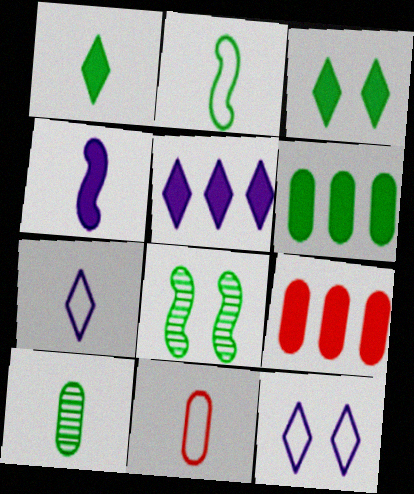[[1, 2, 10], 
[2, 7, 11], 
[3, 4, 9], 
[5, 8, 11], 
[7, 8, 9]]